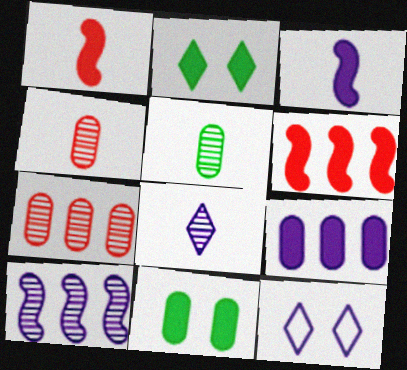[[1, 2, 9], 
[5, 6, 12]]